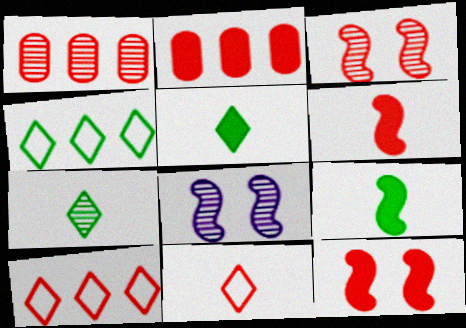[[1, 7, 8], 
[1, 11, 12], 
[2, 3, 11]]